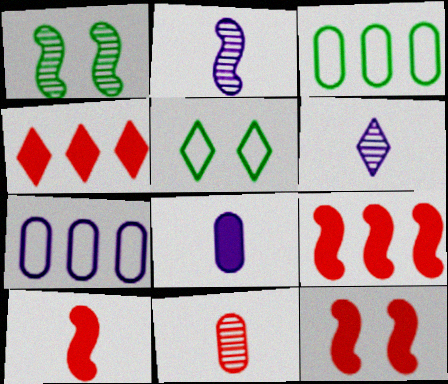[[3, 6, 12], 
[4, 5, 6], 
[9, 10, 12]]